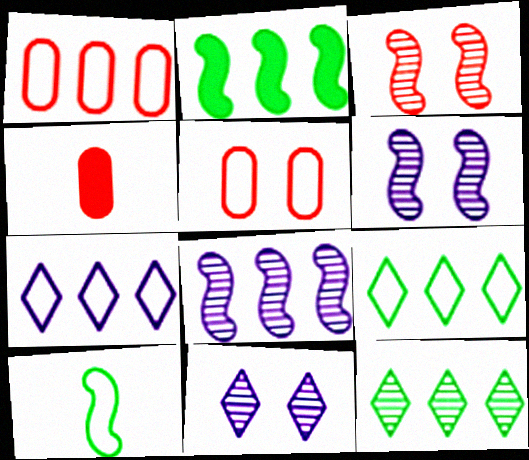[[4, 6, 9], 
[5, 7, 10]]